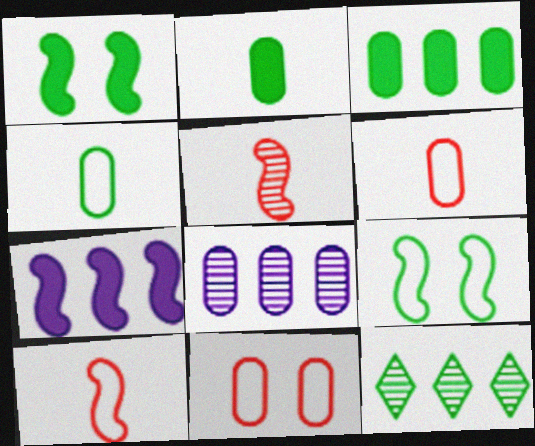[[1, 4, 12], 
[2, 8, 11], 
[2, 9, 12], 
[5, 7, 9]]